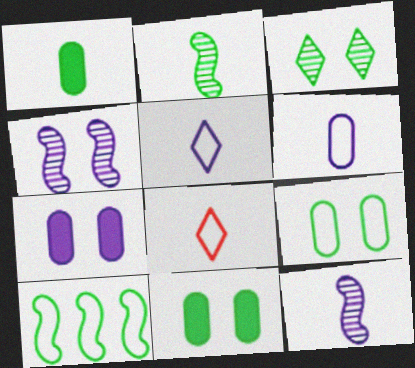[[1, 3, 10], 
[1, 8, 12]]